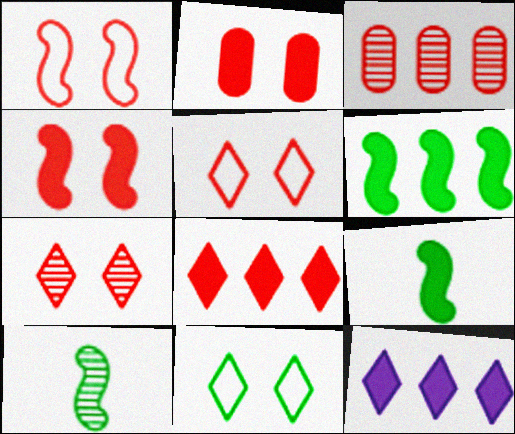[[1, 2, 7], 
[2, 9, 12]]